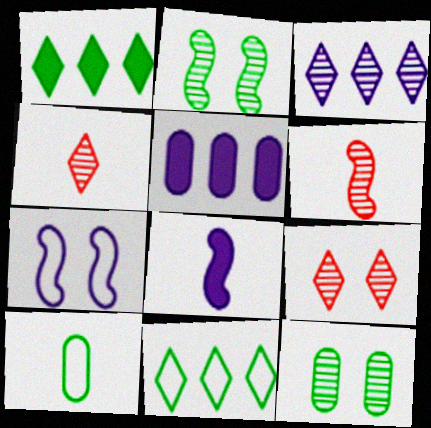[[1, 2, 10], 
[3, 6, 12], 
[4, 8, 10]]